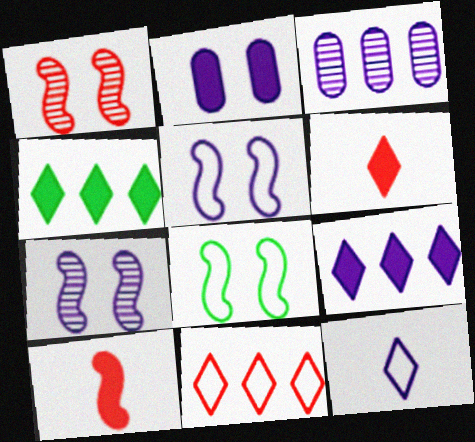[[2, 4, 10], 
[3, 6, 8]]